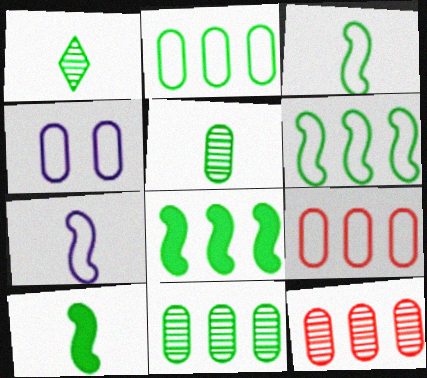[]